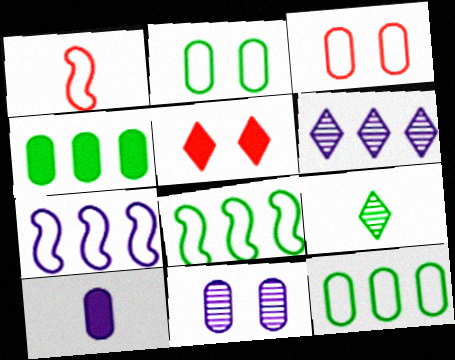[[1, 9, 10]]